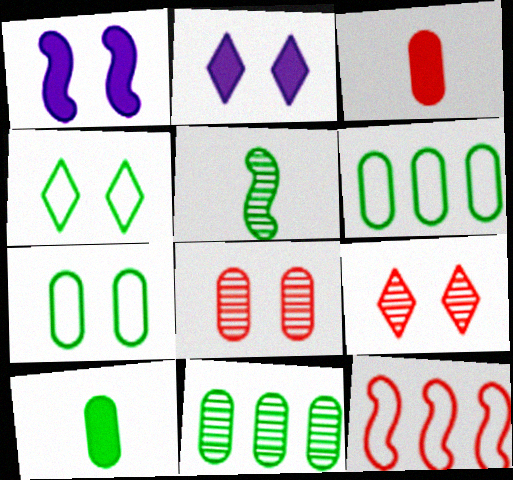[[1, 4, 8], 
[1, 5, 12], 
[1, 7, 9], 
[2, 4, 9], 
[3, 9, 12], 
[7, 10, 11]]